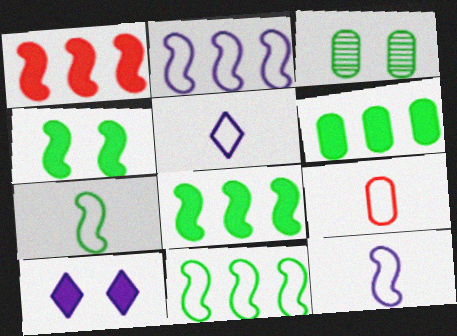[[1, 3, 5], 
[5, 7, 9]]